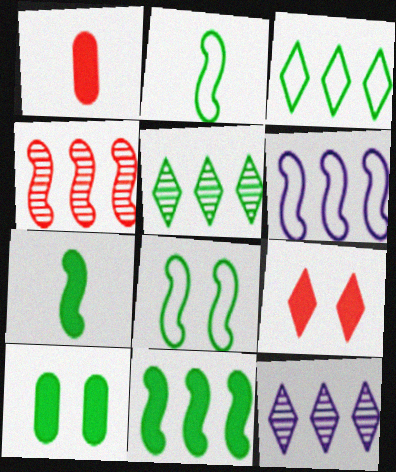[[1, 8, 12], 
[2, 5, 10], 
[4, 6, 11]]